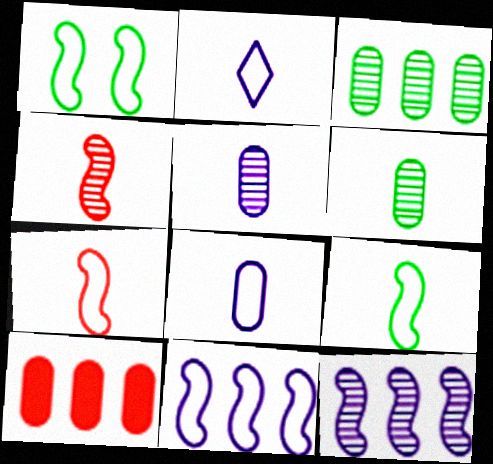[[1, 7, 11]]